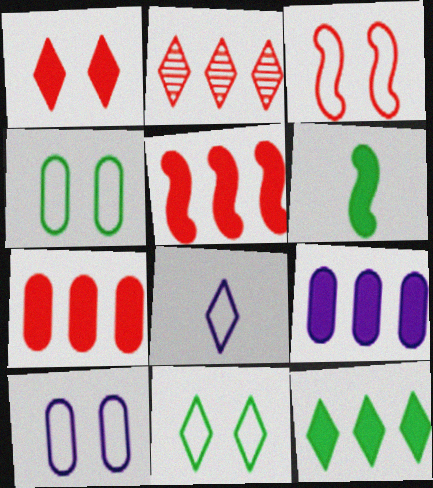[[1, 6, 9], 
[2, 6, 10], 
[3, 10, 11], 
[5, 9, 12]]